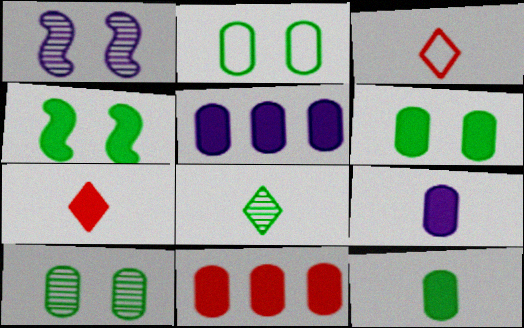[[2, 6, 10], 
[4, 5, 7], 
[6, 9, 11]]